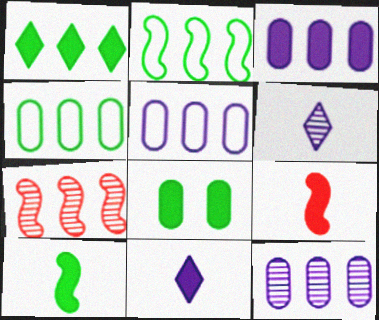[[1, 5, 7], 
[1, 8, 10], 
[3, 5, 12]]